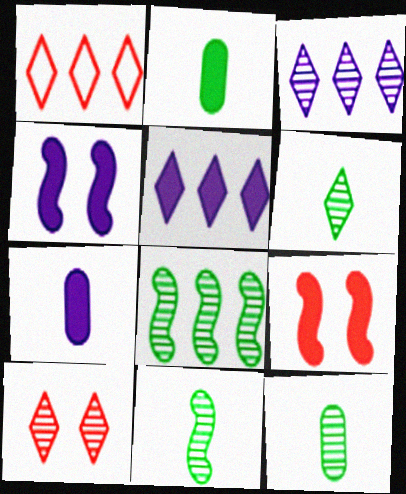[[1, 4, 12], 
[2, 5, 9], 
[3, 6, 10], 
[4, 5, 7], 
[6, 11, 12]]